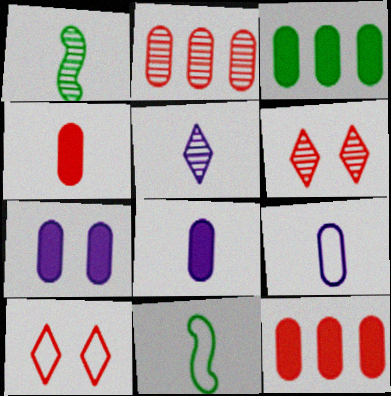[[3, 4, 7], 
[4, 5, 11]]